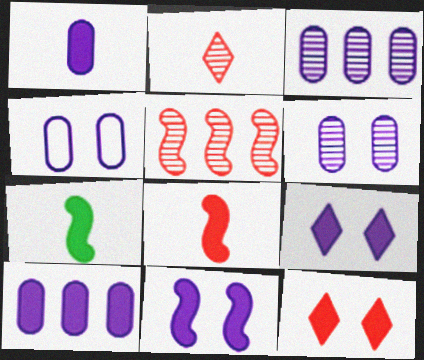[[1, 3, 4], 
[7, 10, 12]]